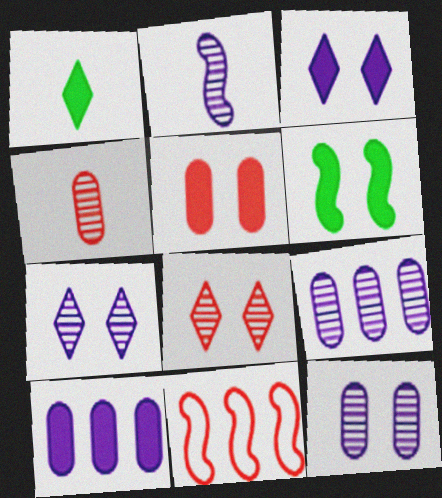[[1, 11, 12], 
[2, 6, 11], 
[2, 7, 9], 
[3, 5, 6]]